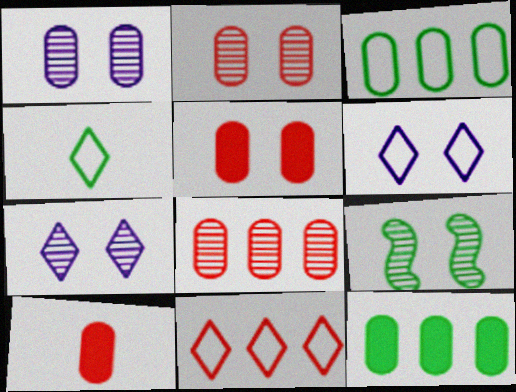[[1, 3, 10], 
[2, 7, 9], 
[4, 6, 11], 
[4, 9, 12], 
[5, 6, 9]]